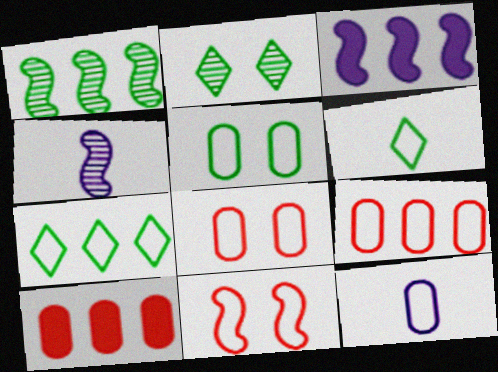[[5, 9, 12], 
[7, 11, 12]]